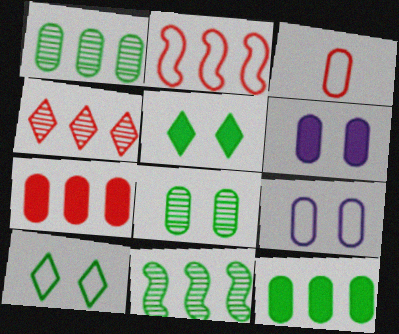[[1, 3, 6], 
[2, 4, 7]]